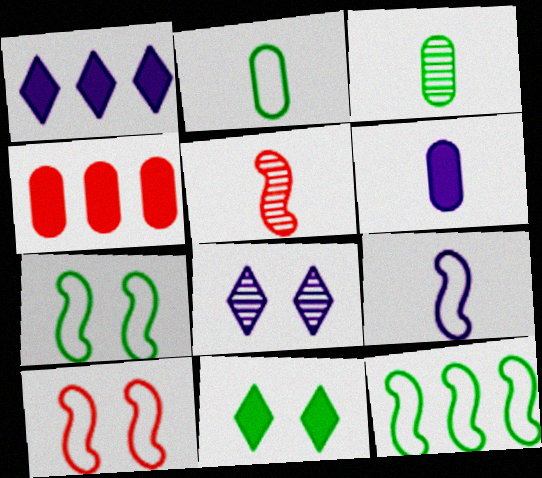[[1, 3, 10], 
[3, 11, 12], 
[9, 10, 12]]